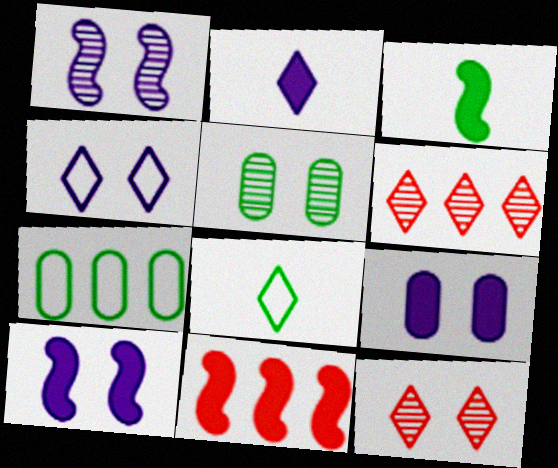[[1, 4, 9], 
[1, 5, 12], 
[3, 10, 11]]